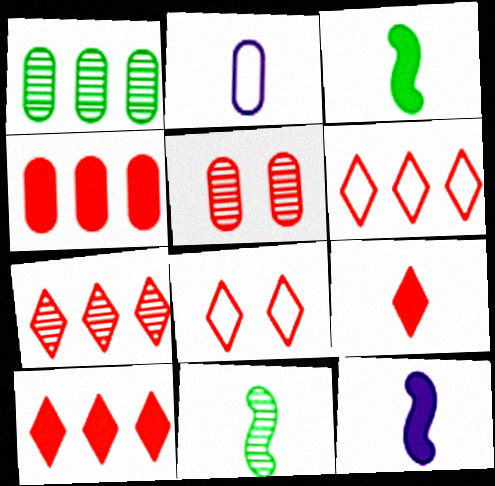[[1, 8, 12], 
[2, 9, 11], 
[6, 7, 10], 
[7, 8, 9]]